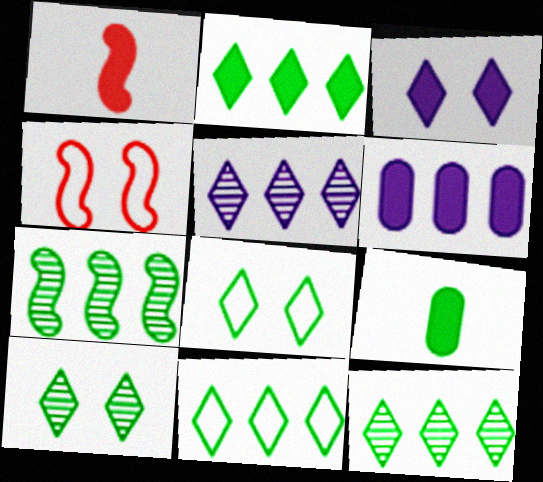[[2, 11, 12], 
[4, 5, 9], 
[7, 8, 9]]